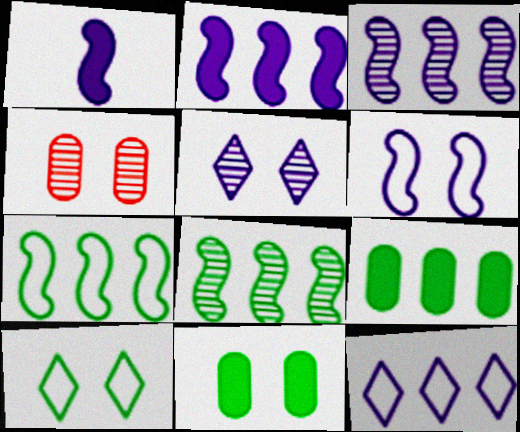[[1, 3, 6]]